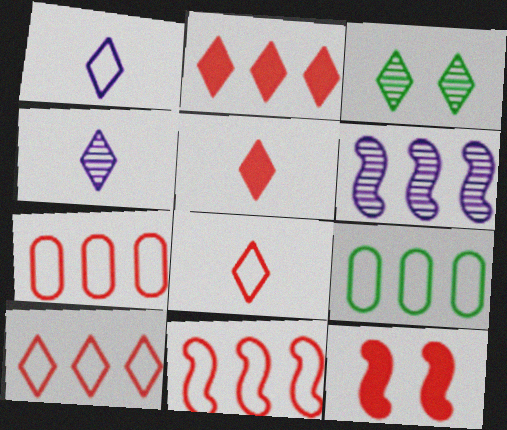[[1, 2, 3], 
[2, 6, 9], 
[4, 9, 12], 
[7, 10, 11]]